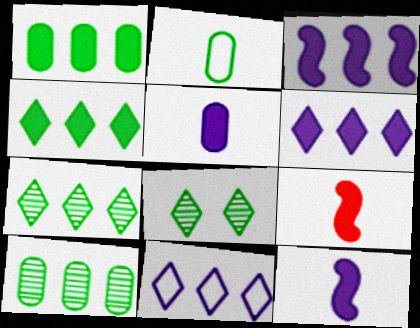[]